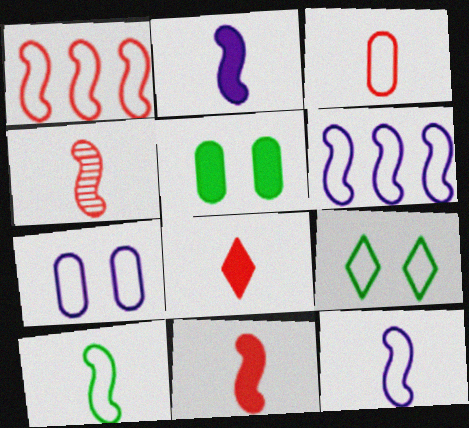[[2, 4, 10], 
[3, 4, 8], 
[3, 6, 9]]